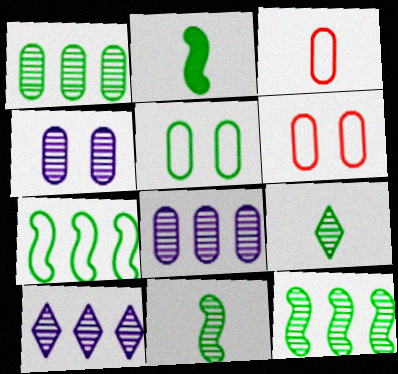[[2, 6, 10]]